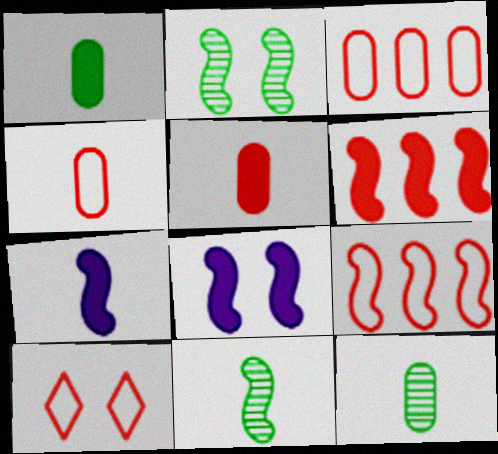[[2, 7, 9], 
[4, 9, 10], 
[8, 9, 11]]